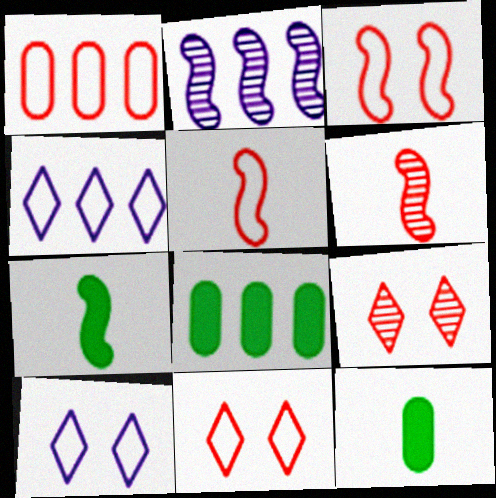[[1, 5, 11], 
[2, 3, 7], 
[2, 11, 12], 
[6, 8, 10]]